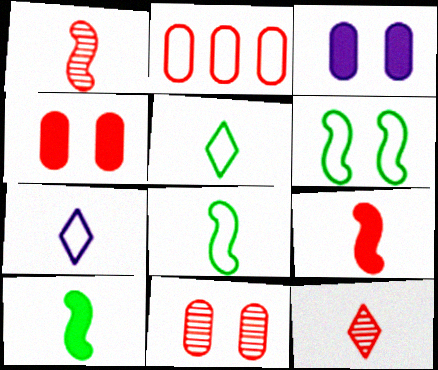[[2, 6, 7]]